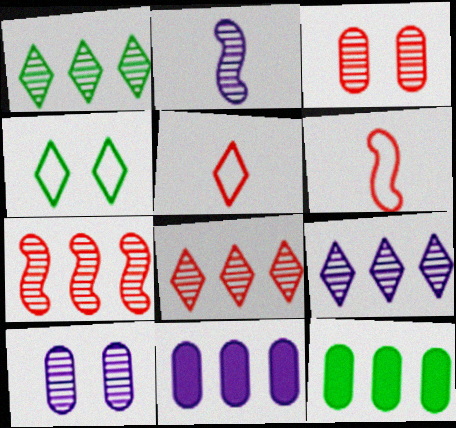[[1, 2, 3], 
[1, 8, 9], 
[2, 9, 10]]